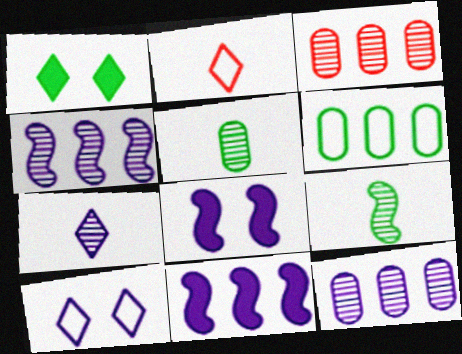[[1, 6, 9]]